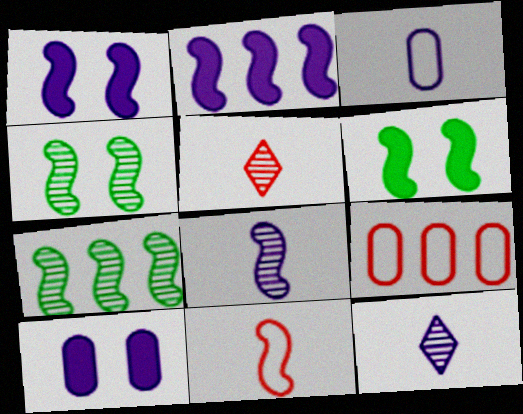[[1, 7, 11], 
[2, 4, 11], 
[6, 9, 12]]